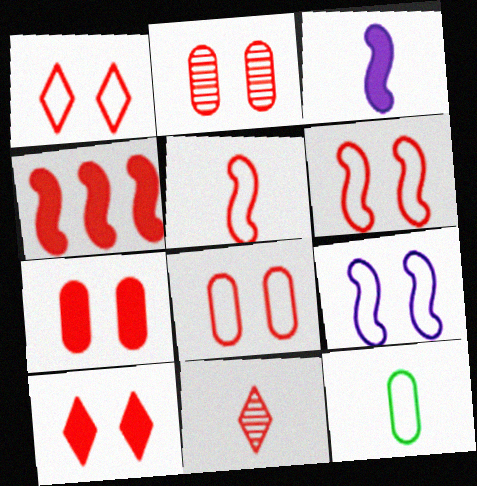[[1, 6, 8], 
[2, 6, 10], 
[2, 7, 8], 
[3, 11, 12], 
[4, 8, 11]]